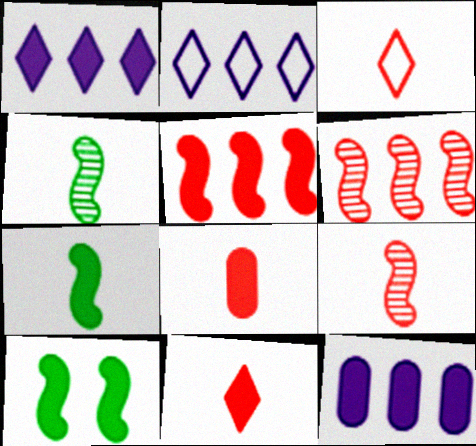[[1, 8, 10], 
[3, 8, 9], 
[10, 11, 12]]